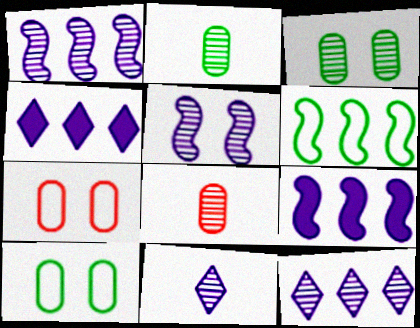[]